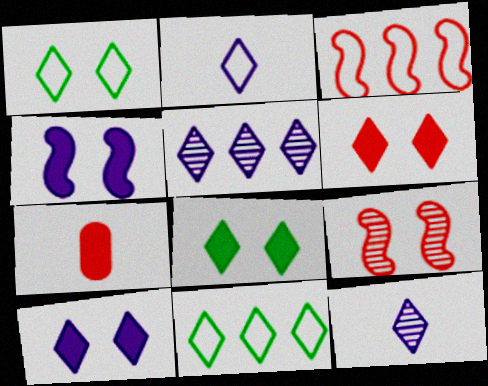[[2, 5, 10], 
[6, 8, 10], 
[6, 11, 12]]